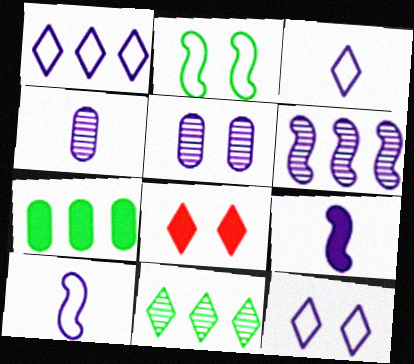[[1, 3, 12], 
[1, 5, 9], 
[2, 5, 8], 
[3, 4, 9], 
[3, 8, 11], 
[7, 8, 9]]